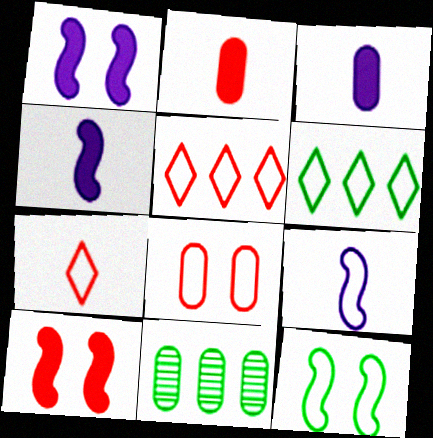[[1, 7, 11], 
[3, 8, 11], 
[6, 8, 9]]